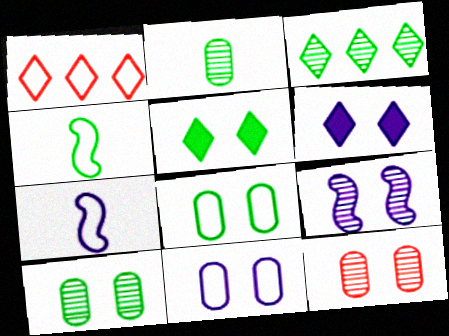[[1, 4, 11], 
[1, 7, 8], 
[6, 9, 11]]